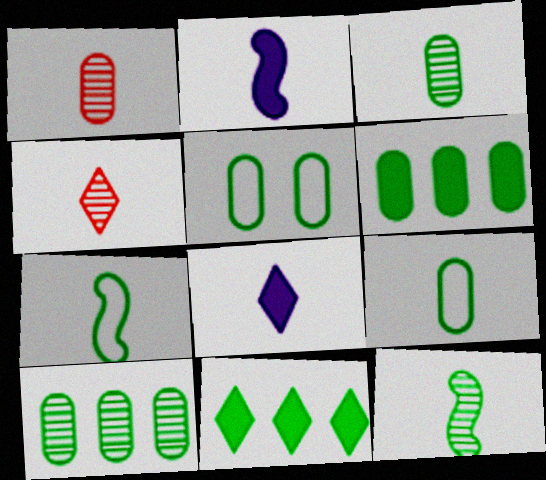[[1, 7, 8], 
[2, 4, 9], 
[3, 5, 6], 
[5, 11, 12]]